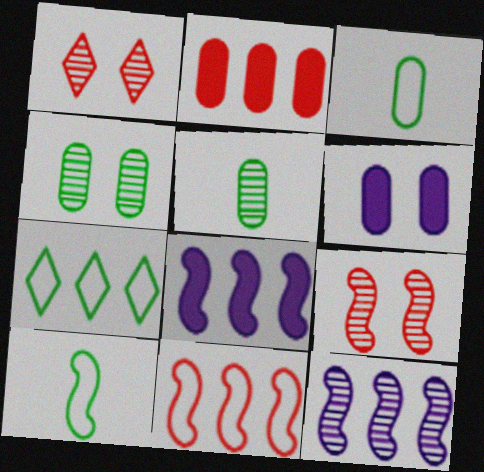[[1, 3, 8], 
[1, 5, 12], 
[2, 7, 12], 
[8, 9, 10]]